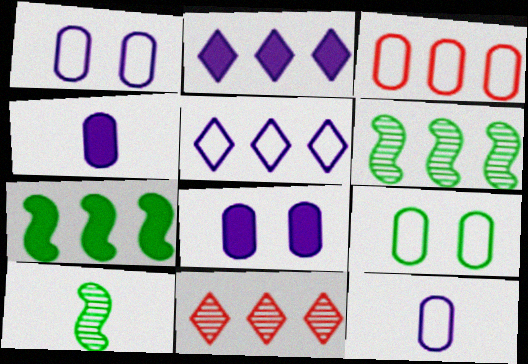[[2, 3, 6], 
[3, 9, 12]]